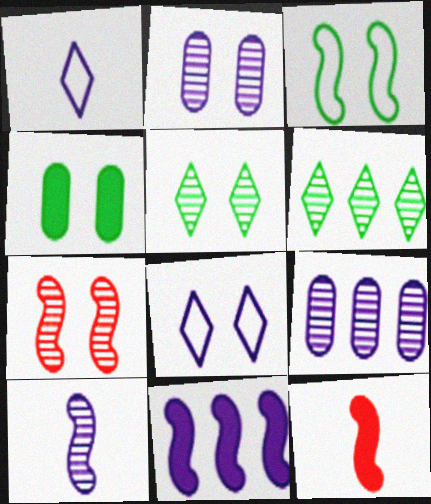[[1, 2, 11], 
[2, 5, 7], 
[3, 4, 5], 
[4, 7, 8]]